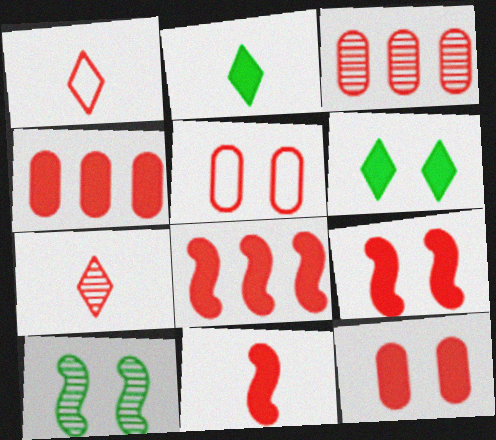[[1, 3, 9], 
[5, 7, 8], 
[8, 9, 11]]